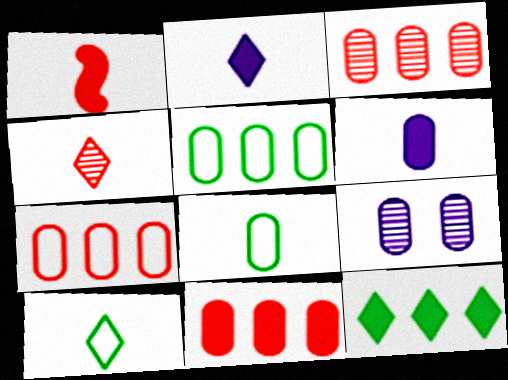[[2, 4, 10], 
[3, 7, 11], 
[8, 9, 11]]